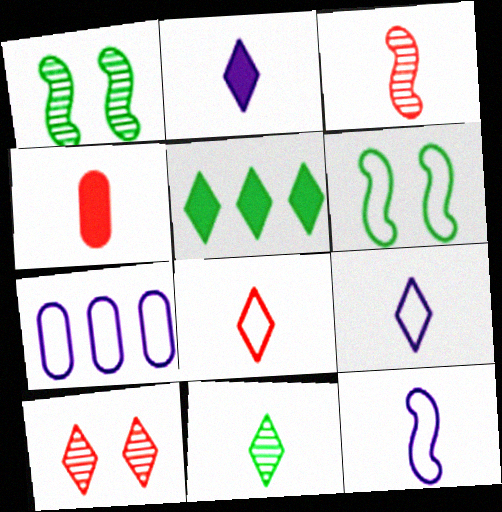[[2, 8, 11], 
[3, 4, 8], 
[4, 11, 12], 
[5, 9, 10], 
[6, 7, 8]]